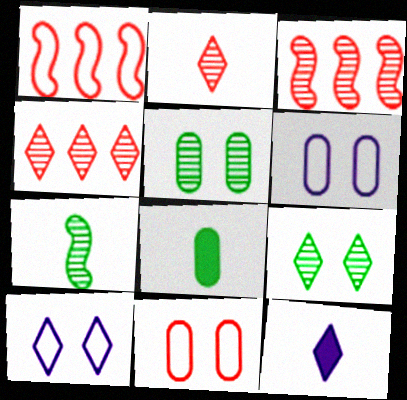[[1, 5, 12], 
[3, 8, 10]]